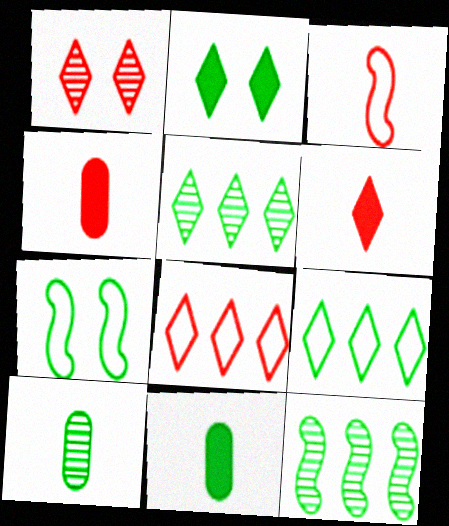[[1, 6, 8], 
[5, 7, 11]]